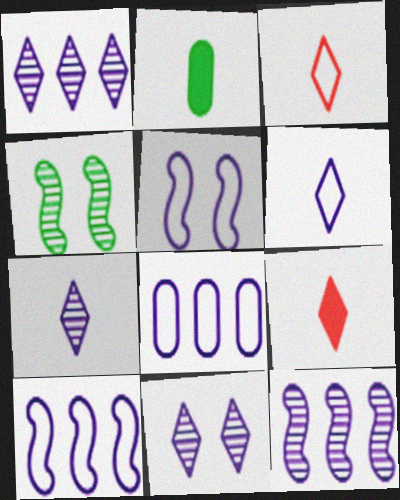[[1, 7, 11], 
[4, 8, 9], 
[5, 6, 8]]